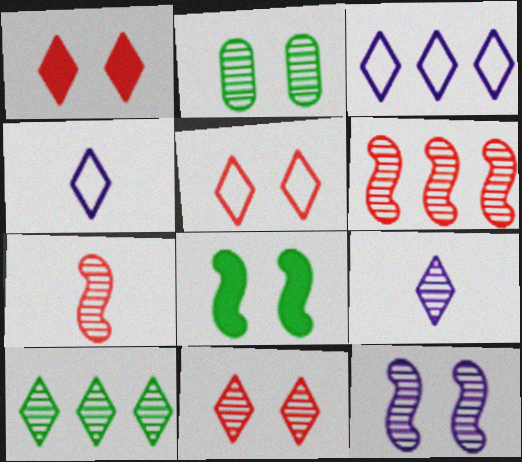[[1, 4, 10], 
[1, 5, 11], 
[2, 6, 9], 
[2, 11, 12], 
[9, 10, 11]]